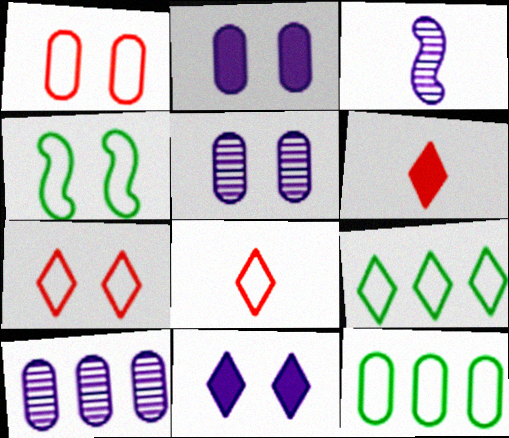[[4, 6, 10]]